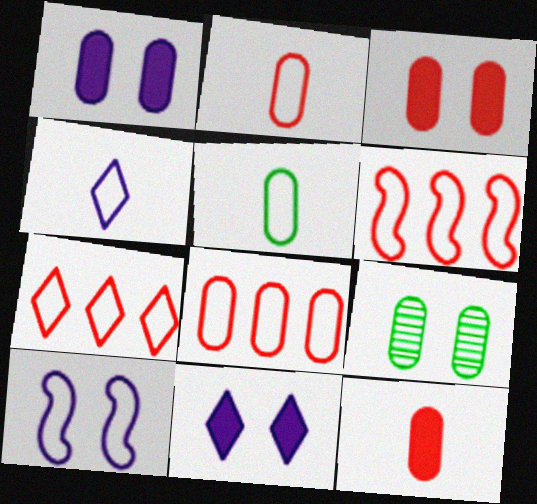[[5, 7, 10], 
[6, 7, 8]]